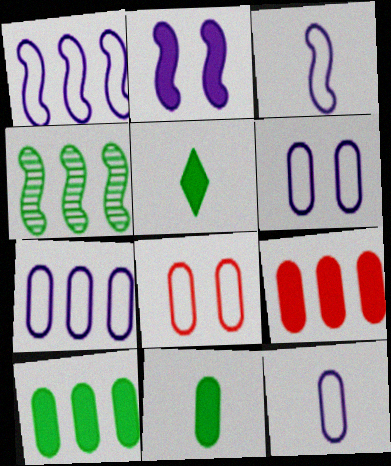[[2, 5, 9], 
[6, 7, 12]]